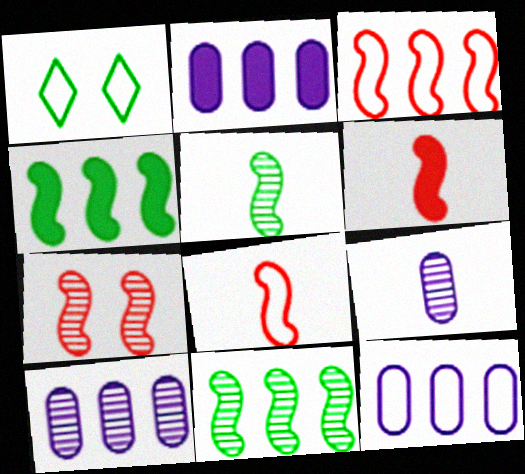[[1, 6, 10], 
[1, 8, 12], 
[2, 10, 12], 
[3, 6, 7]]